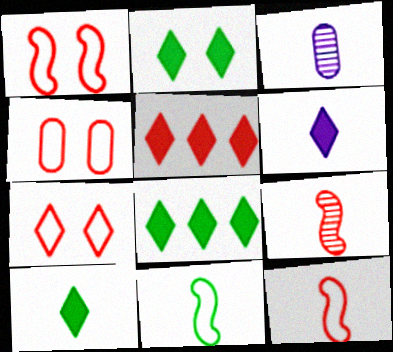[[1, 3, 8], 
[1, 4, 7], 
[2, 5, 6], 
[2, 8, 10], 
[3, 10, 12], 
[4, 5, 9]]